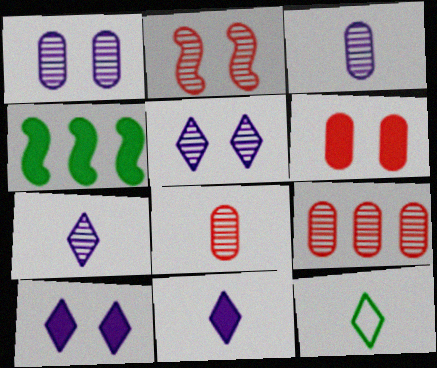[[4, 6, 11]]